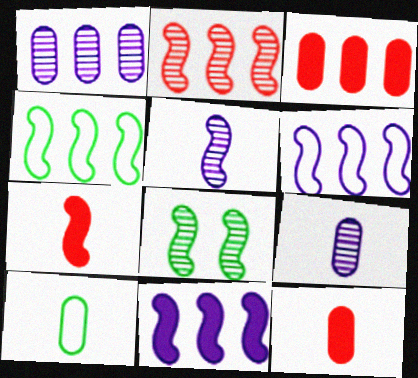[[2, 4, 11], 
[2, 5, 8], 
[6, 7, 8], 
[9, 10, 12]]